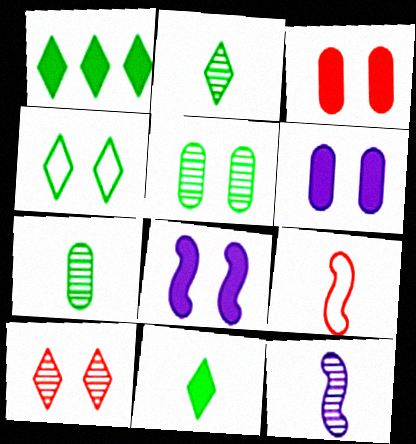[[1, 2, 4]]